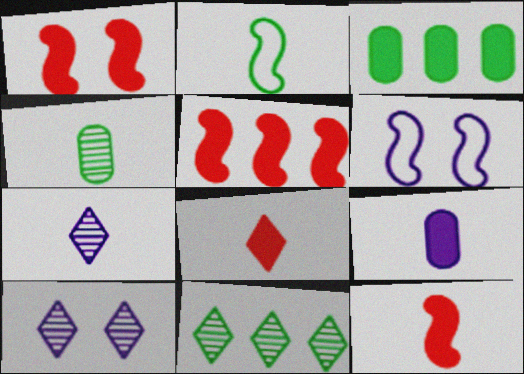[[1, 5, 12]]